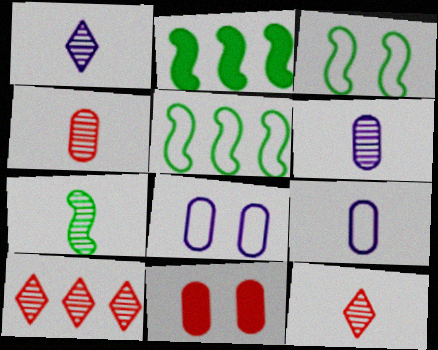[[1, 4, 7], 
[1, 5, 11], 
[2, 3, 7], 
[2, 8, 12], 
[6, 7, 12]]